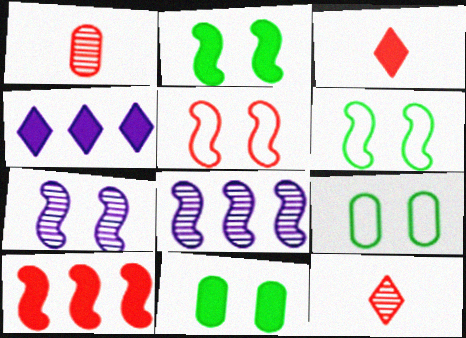[[1, 4, 6], 
[2, 5, 7], 
[3, 8, 9]]